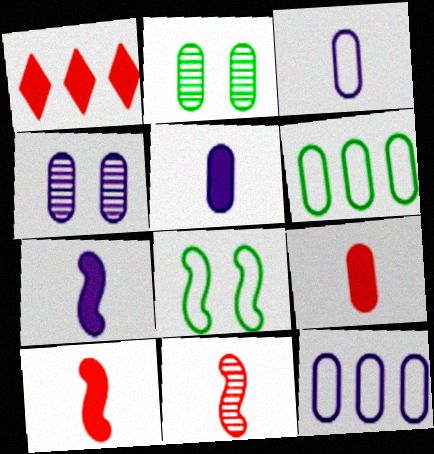[[2, 9, 12], 
[4, 5, 12], 
[4, 6, 9]]